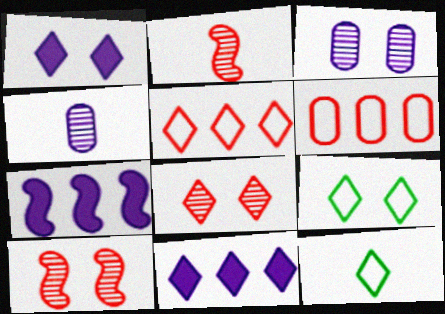[[1, 8, 9], 
[8, 11, 12]]